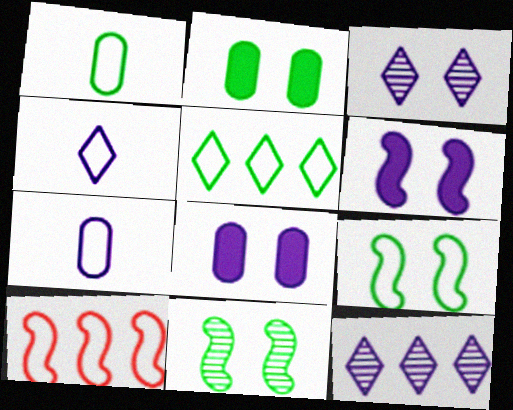[[1, 5, 9], 
[6, 7, 12]]